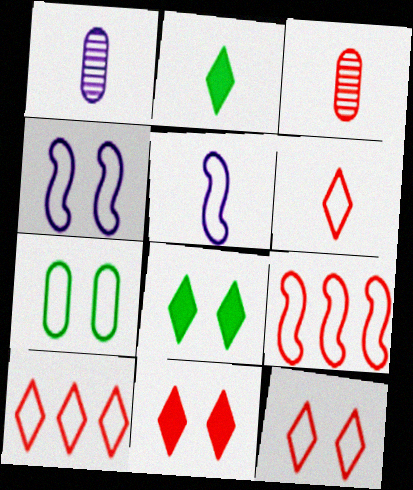[[1, 8, 9], 
[2, 3, 5], 
[3, 9, 11], 
[4, 7, 12], 
[5, 7, 10], 
[6, 10, 12]]